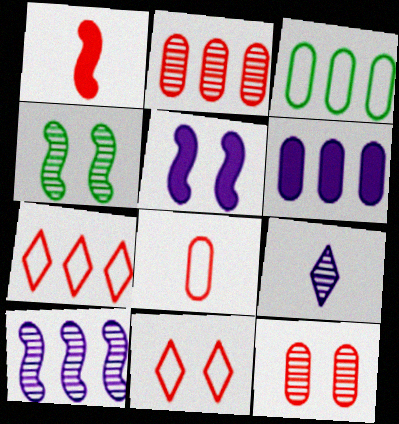[[1, 2, 11], 
[1, 7, 12], 
[2, 3, 6], 
[2, 4, 9]]